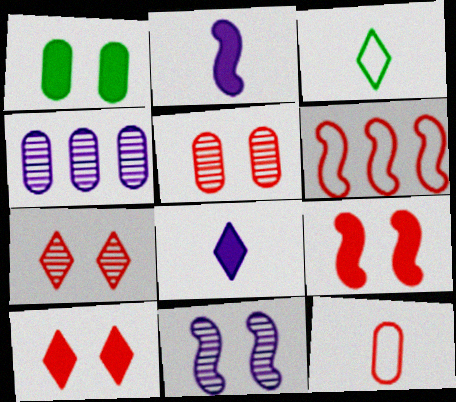[[1, 4, 12], 
[3, 4, 9]]